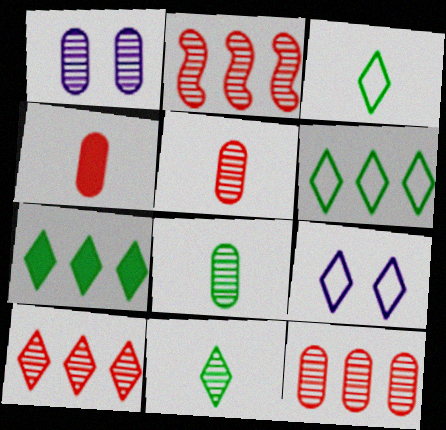[[1, 2, 11], 
[1, 8, 12], 
[2, 10, 12]]